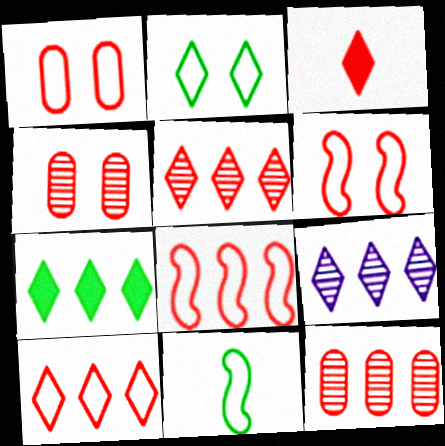[[2, 3, 9], 
[3, 4, 8], 
[3, 6, 12], 
[7, 9, 10]]